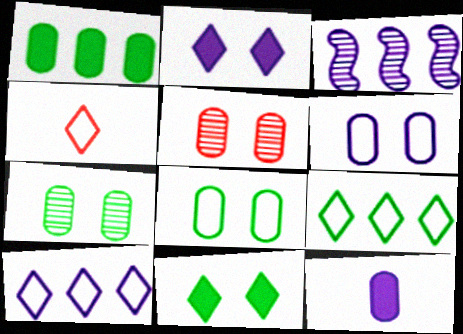[]